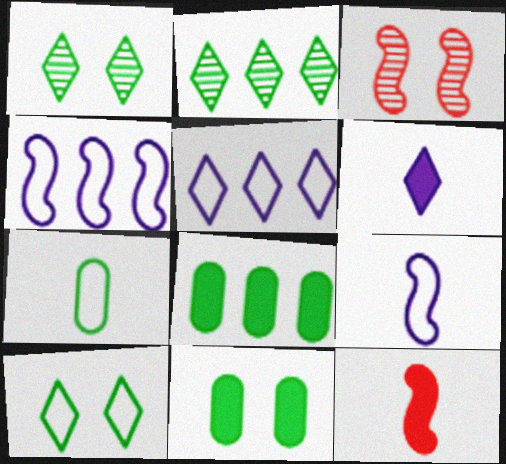[]